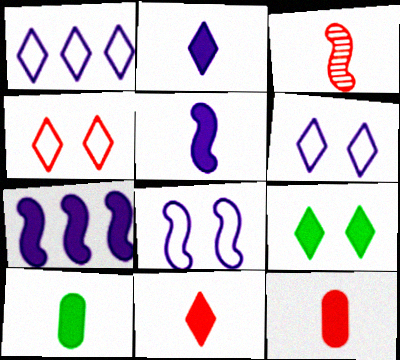[[5, 10, 11], 
[7, 9, 12]]